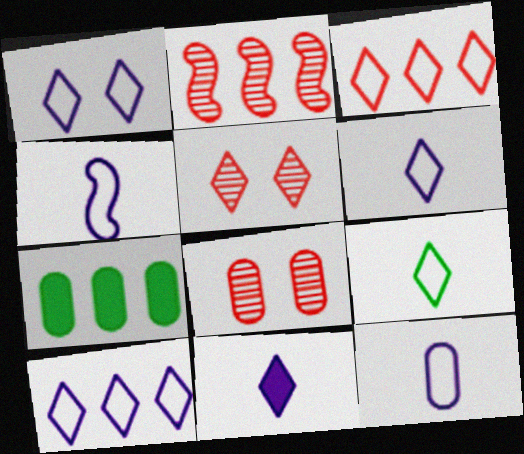[[1, 3, 9], 
[1, 6, 10], 
[2, 7, 10], 
[4, 5, 7], 
[4, 6, 12], 
[7, 8, 12]]